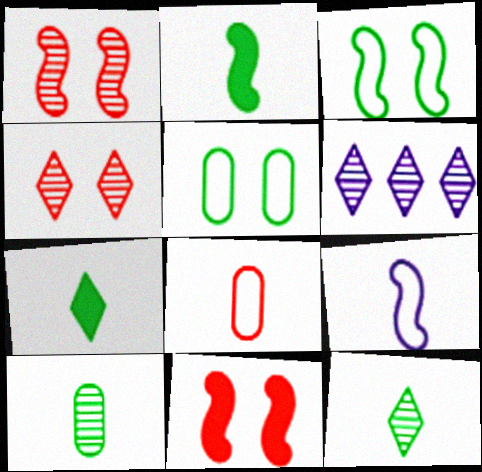[[1, 6, 10], 
[4, 6, 12]]